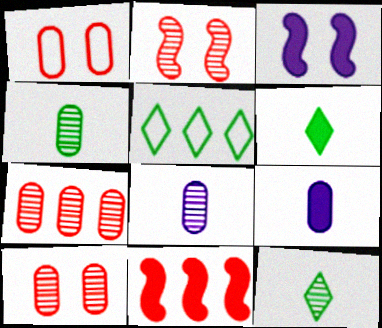[[2, 5, 9]]